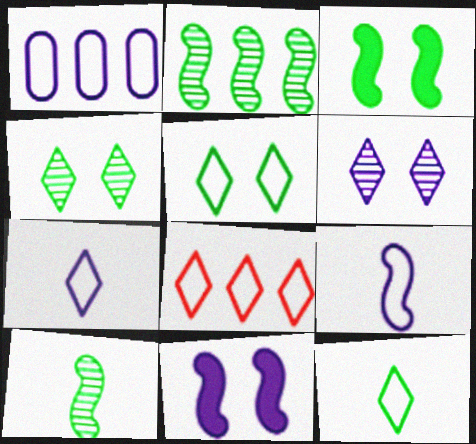[[5, 7, 8]]